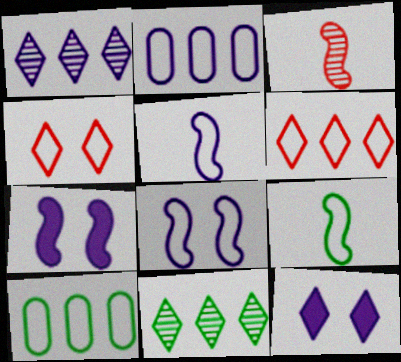[[2, 4, 9], 
[3, 10, 12], 
[4, 5, 10]]